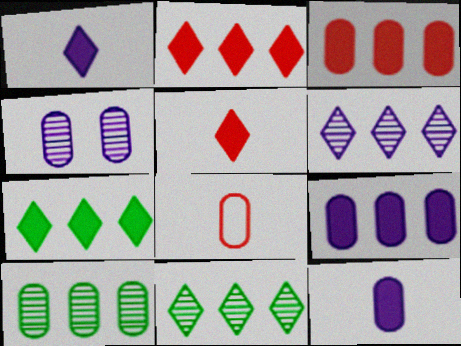[]